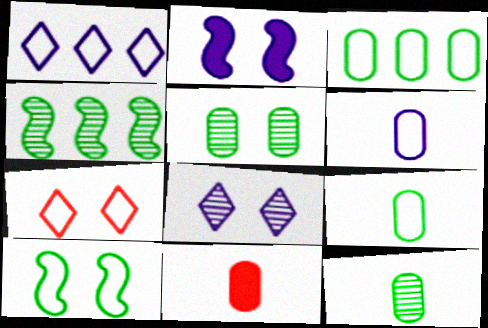[[2, 5, 7], 
[6, 11, 12]]